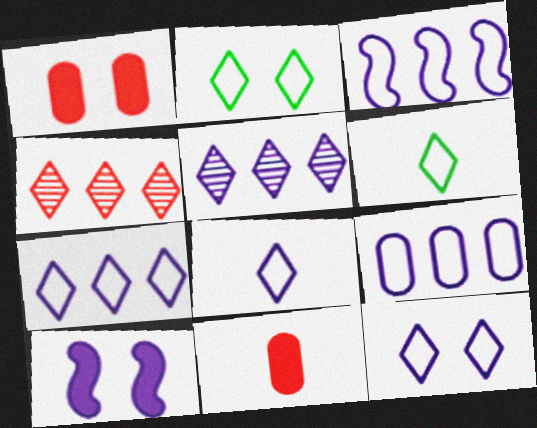[[3, 7, 9], 
[7, 8, 12]]